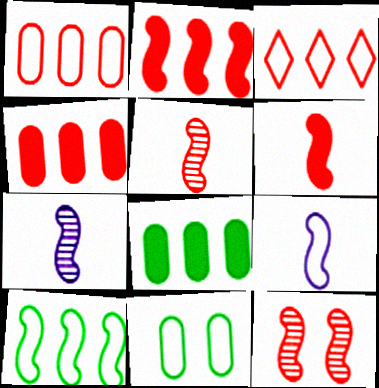[[3, 9, 11]]